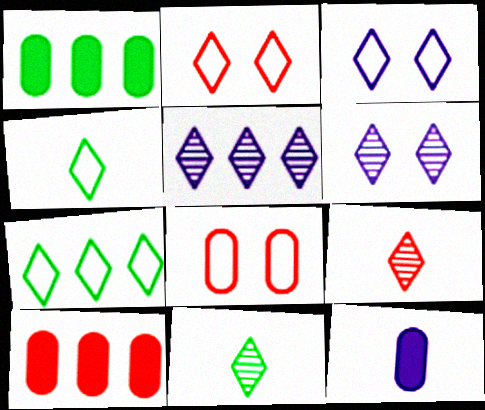[]